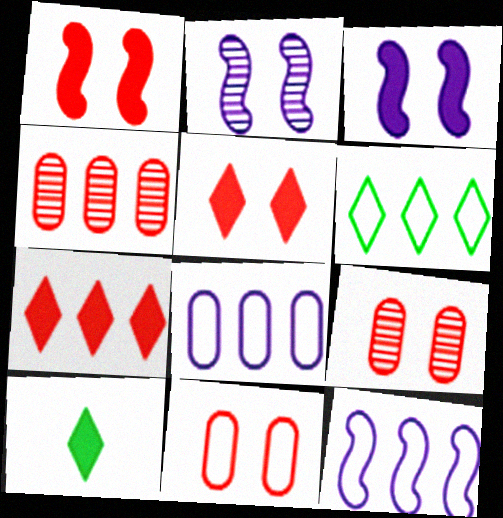[[9, 10, 12]]